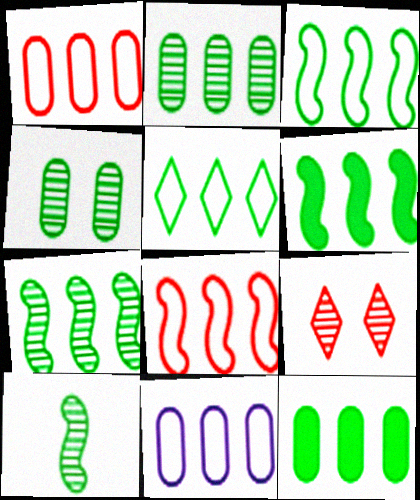[[2, 5, 6], 
[3, 6, 7], 
[5, 7, 12], 
[5, 8, 11]]